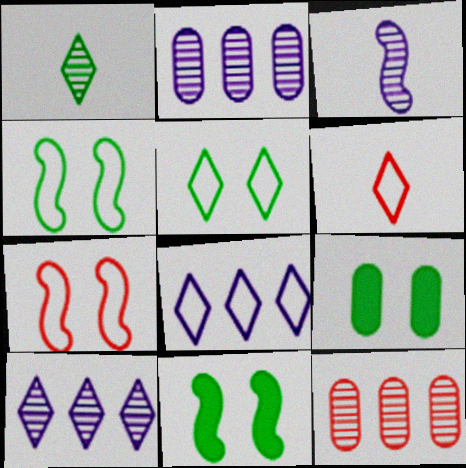[[2, 6, 11], 
[5, 6, 8]]